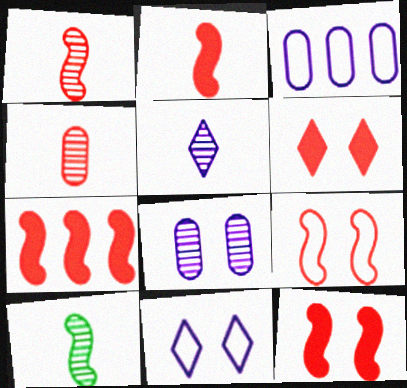[[1, 7, 9], 
[2, 7, 12], 
[3, 6, 10], 
[4, 5, 10]]